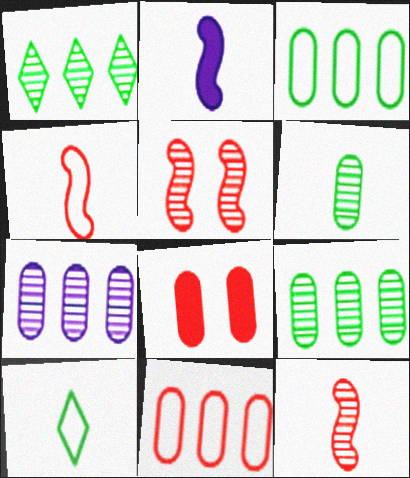[]